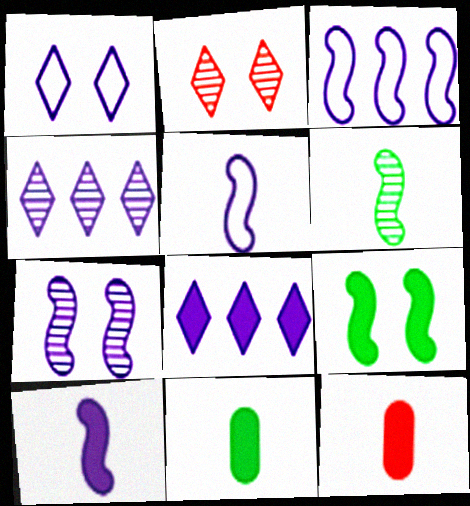[[2, 3, 11], 
[3, 7, 10], 
[8, 9, 12]]